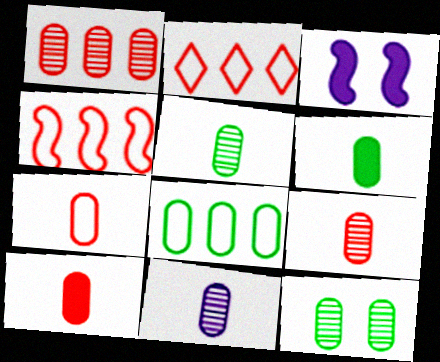[[1, 11, 12], 
[2, 3, 5], 
[5, 9, 11], 
[6, 7, 11], 
[6, 8, 12], 
[7, 9, 10]]